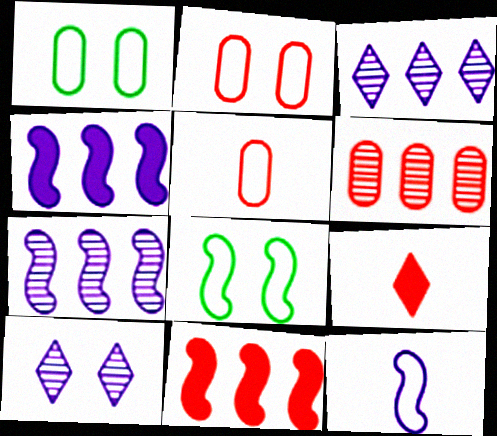[[1, 7, 9]]